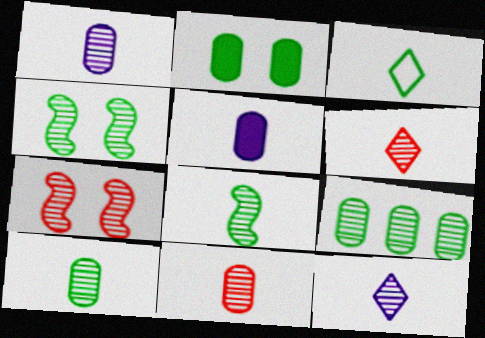[[1, 6, 8], 
[1, 10, 11], 
[7, 9, 12], 
[8, 11, 12]]